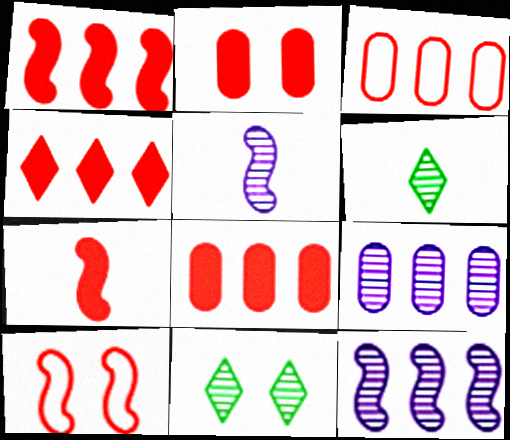[[1, 4, 8], 
[2, 4, 7]]